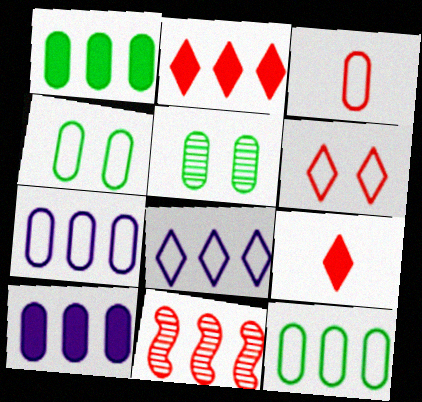[[1, 8, 11], 
[3, 4, 7], 
[3, 5, 10]]